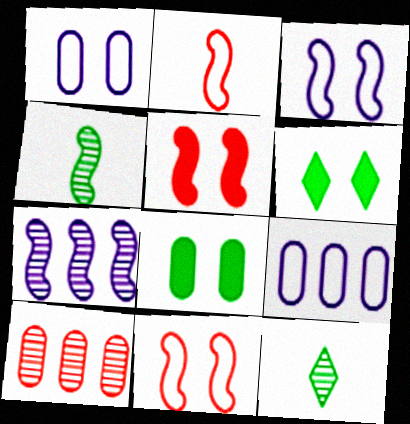[[5, 9, 12]]